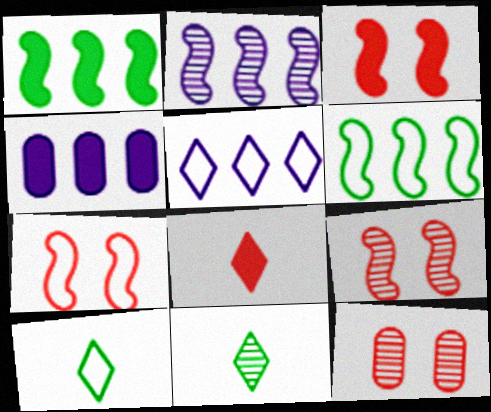[[2, 4, 5], 
[2, 11, 12], 
[3, 7, 9], 
[4, 7, 11], 
[4, 9, 10]]